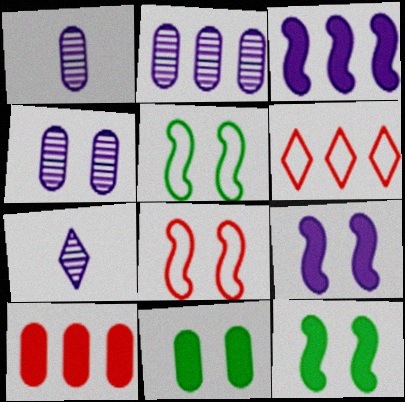[[1, 2, 4], 
[1, 6, 12], 
[5, 7, 10]]